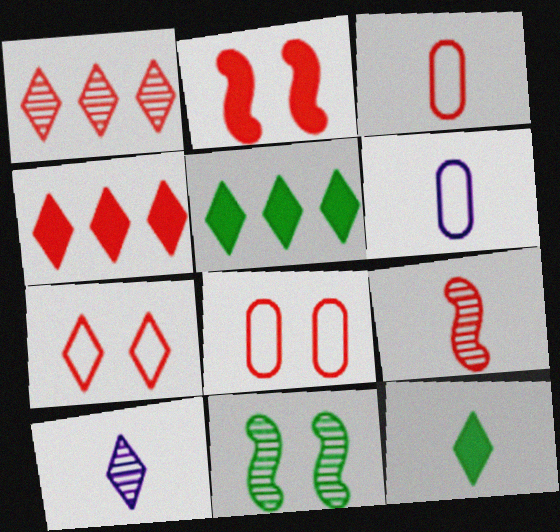[[1, 2, 3], 
[4, 6, 11], 
[4, 8, 9], 
[5, 7, 10], 
[6, 9, 12]]